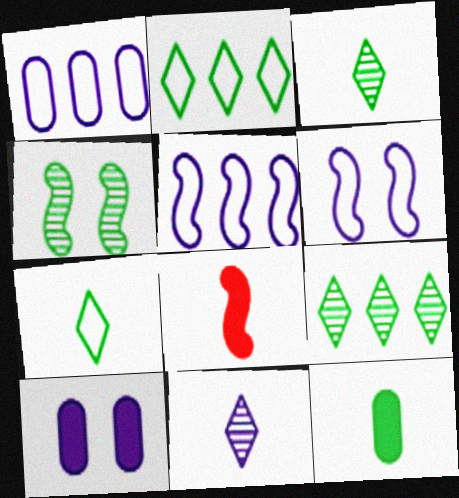[[2, 4, 12], 
[4, 5, 8], 
[5, 10, 11]]